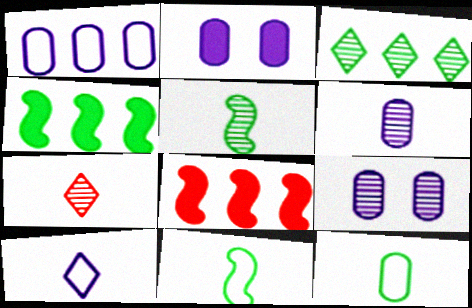[[1, 2, 6], 
[1, 3, 8], 
[5, 6, 7]]